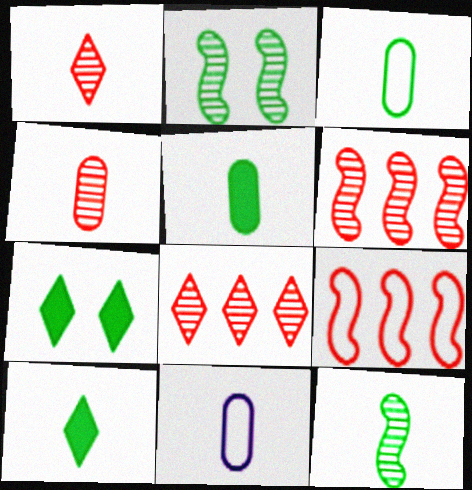[[3, 10, 12], 
[4, 5, 11], 
[6, 7, 11]]